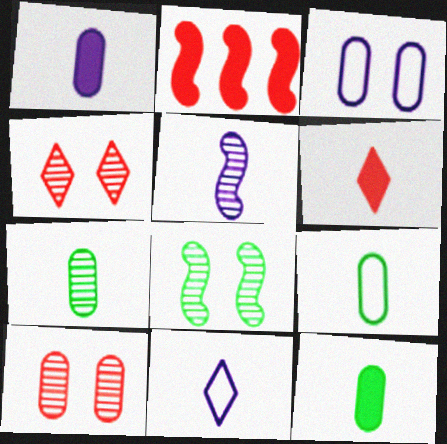[[1, 5, 11], 
[5, 6, 9], 
[7, 9, 12]]